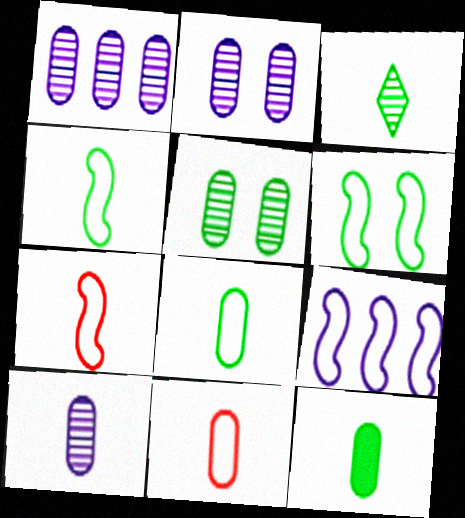[[1, 2, 10], 
[3, 4, 12], 
[6, 7, 9], 
[10, 11, 12]]